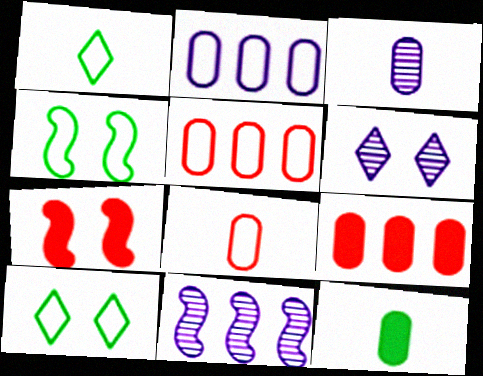[[3, 6, 11], 
[3, 8, 12]]